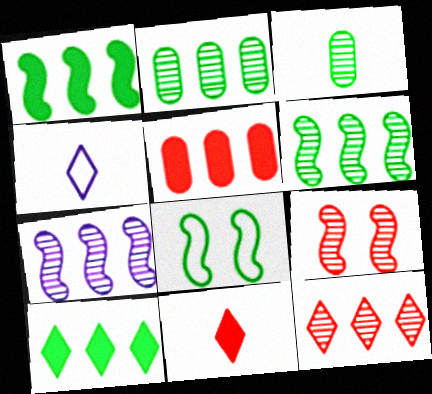[[2, 7, 12], 
[3, 8, 10]]